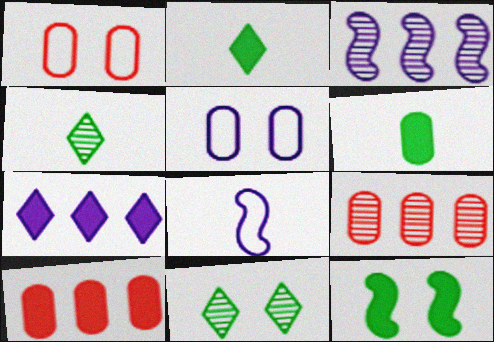[[1, 2, 3], 
[5, 6, 9], 
[8, 10, 11]]